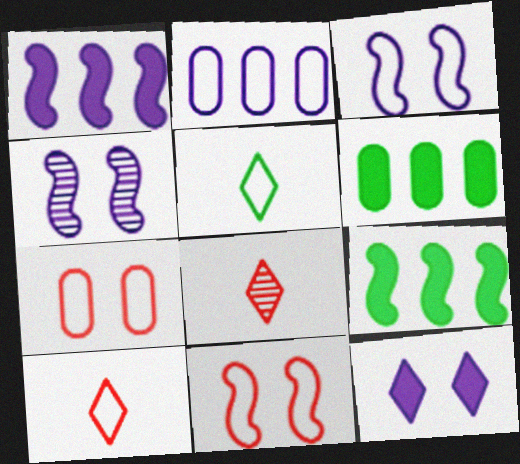[[2, 5, 11], 
[3, 6, 8], 
[4, 6, 10]]